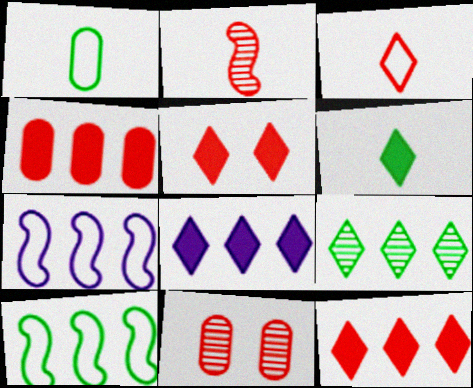[[4, 7, 9], 
[5, 6, 8], 
[6, 7, 11]]